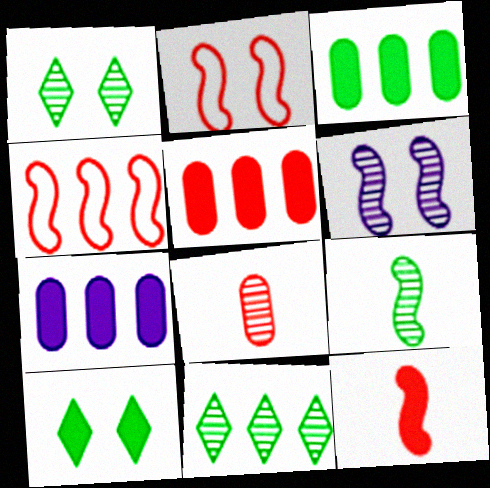[[3, 5, 7], 
[4, 7, 11], 
[6, 8, 11], 
[7, 10, 12]]